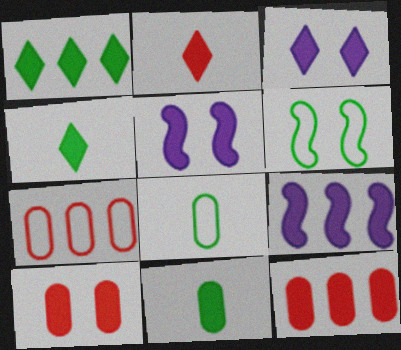[[1, 2, 3], 
[1, 9, 12], 
[4, 5, 12], 
[4, 9, 10]]